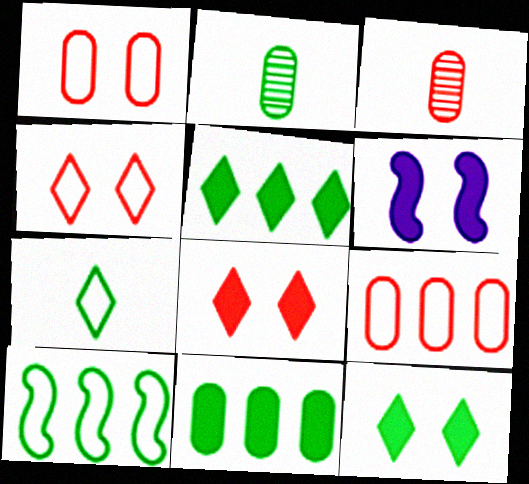[[2, 10, 12]]